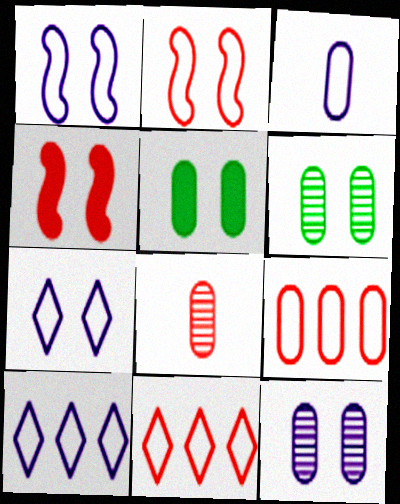[[1, 3, 10], 
[4, 6, 7], 
[4, 8, 11]]